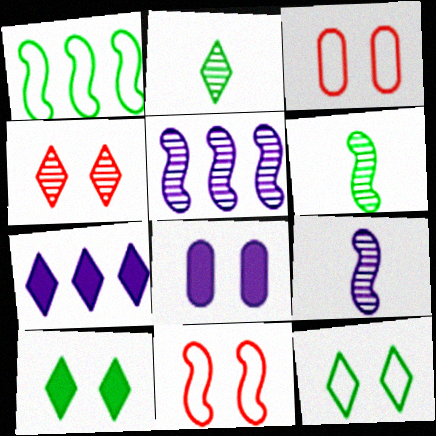[[3, 6, 7]]